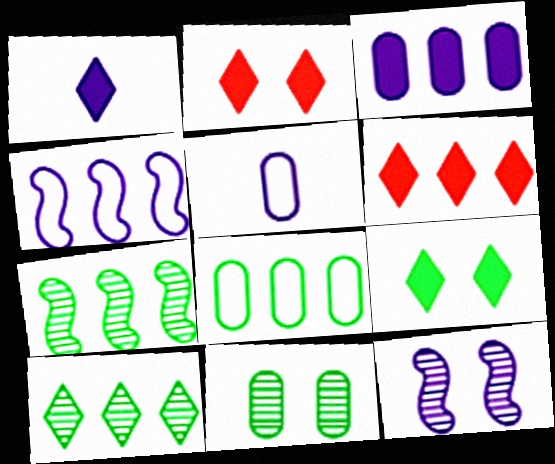[[1, 6, 9], 
[2, 5, 7]]